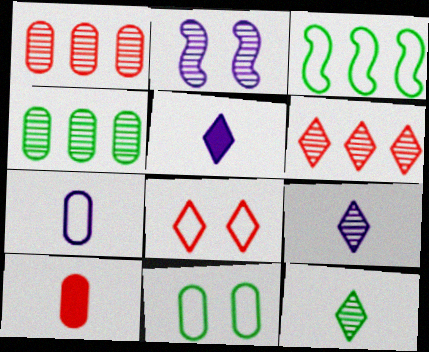[[1, 2, 12], 
[3, 7, 8]]